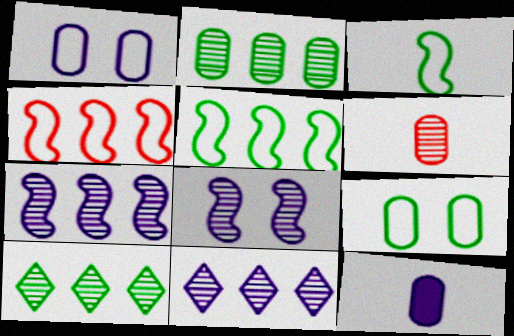[[6, 8, 10]]